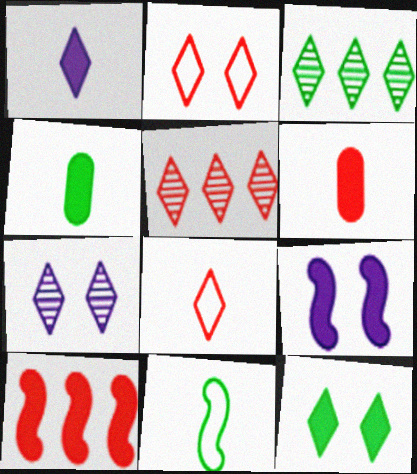[[1, 2, 3], 
[2, 7, 12]]